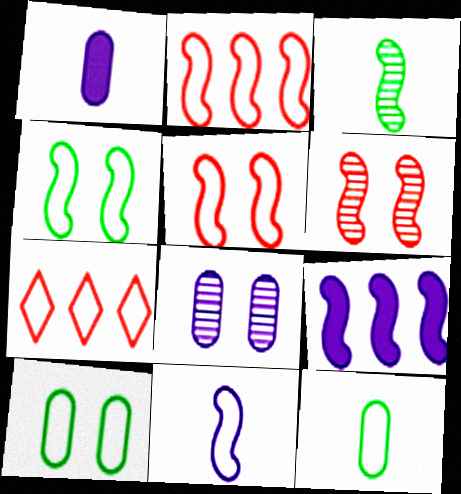[[2, 4, 11], 
[3, 5, 9], 
[7, 10, 11]]